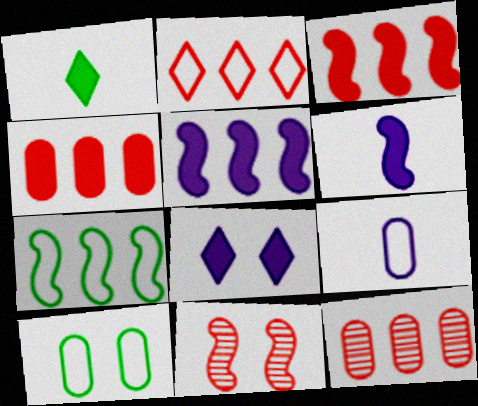[[2, 3, 12], 
[6, 7, 11], 
[8, 10, 11]]